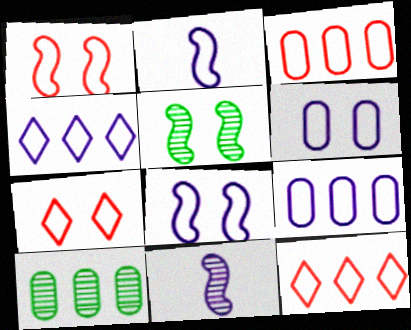[[2, 4, 6]]